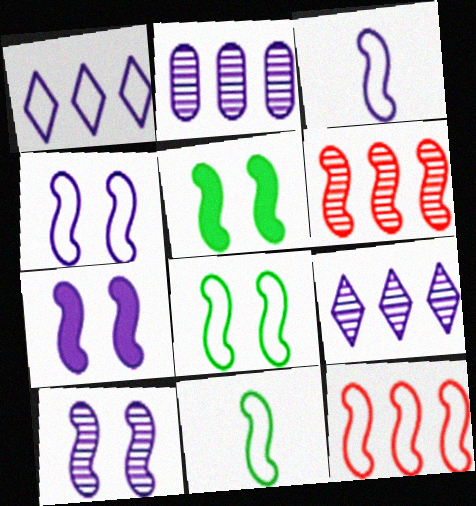[[3, 5, 6], 
[3, 8, 12], 
[4, 7, 10], 
[4, 11, 12], 
[6, 7, 11]]